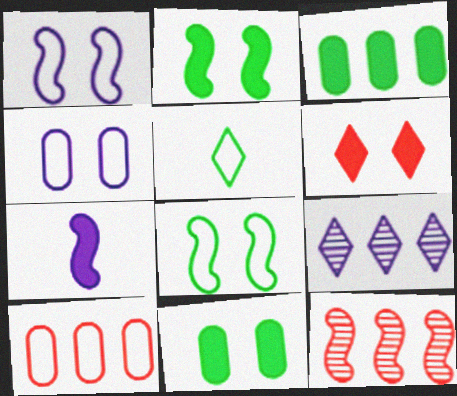[[1, 5, 10], 
[3, 6, 7], 
[4, 7, 9], 
[5, 6, 9], 
[7, 8, 12]]